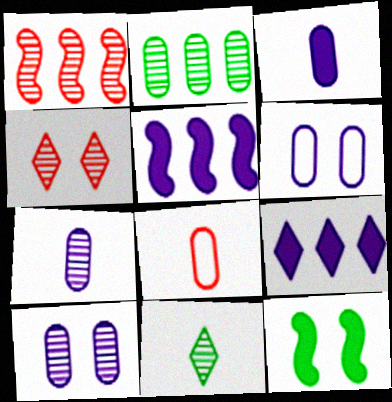[[1, 10, 11], 
[4, 6, 12]]